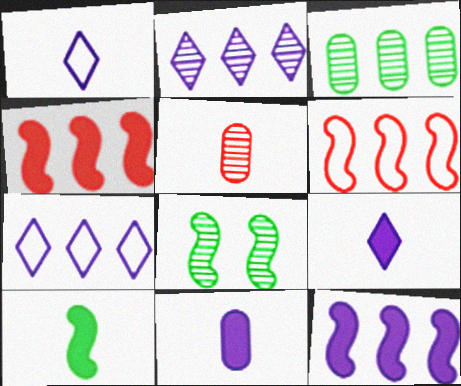[[1, 5, 10], 
[2, 5, 8], 
[3, 4, 7]]